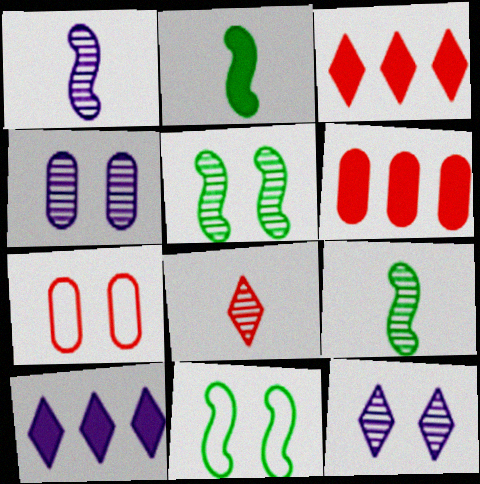[[7, 9, 10]]